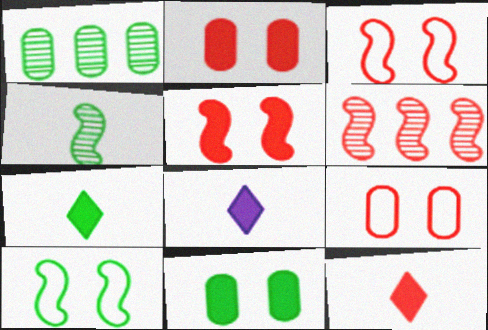[[1, 3, 8], 
[1, 7, 10], 
[6, 9, 12], 
[7, 8, 12]]